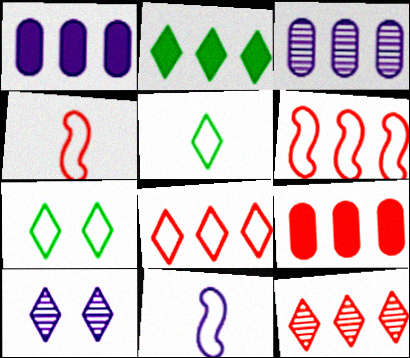[[1, 10, 11], 
[2, 3, 6], 
[6, 9, 12]]